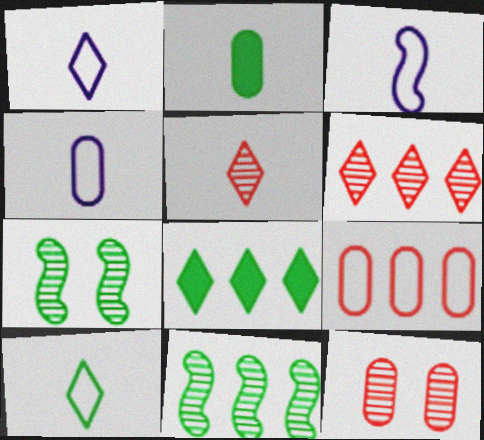[[1, 3, 4], 
[2, 3, 5], 
[3, 8, 12]]